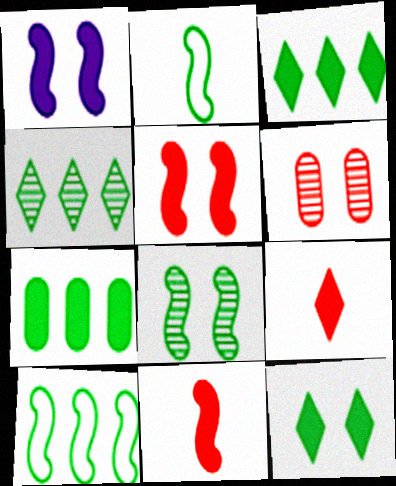[[1, 7, 9], 
[4, 7, 10]]